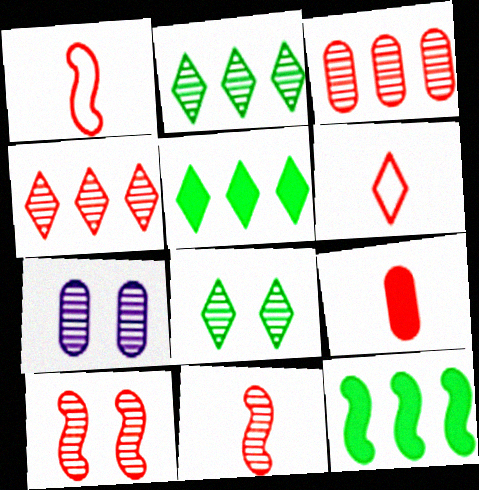[[1, 5, 7], 
[2, 7, 11], 
[6, 7, 12], 
[6, 9, 11], 
[7, 8, 10]]